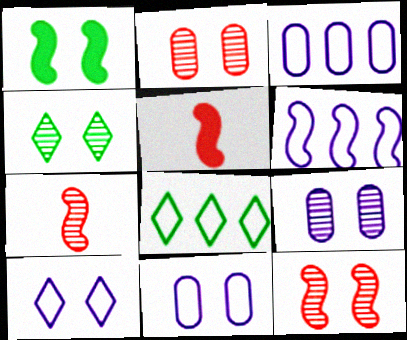[[1, 2, 10], 
[1, 6, 7], 
[3, 4, 5], 
[4, 9, 12], 
[5, 8, 9]]